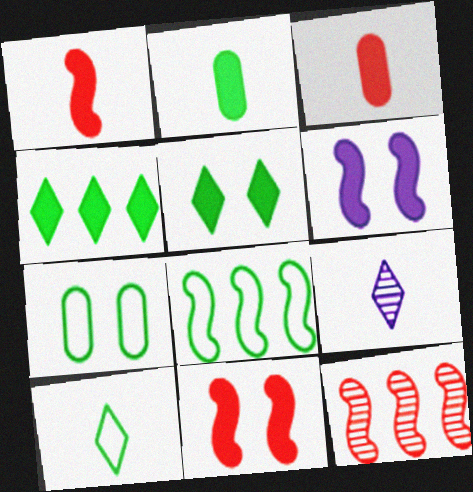[[3, 4, 6], 
[7, 8, 10]]